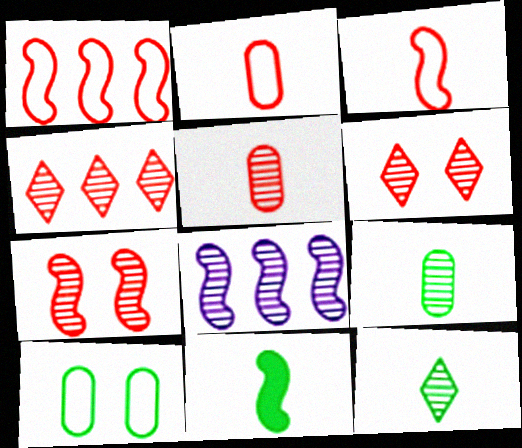[[4, 5, 7], 
[6, 8, 9]]